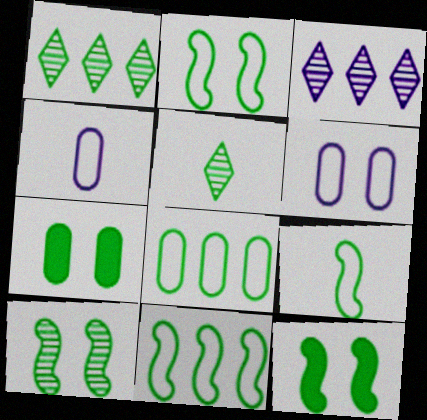[[1, 7, 9], 
[2, 9, 11], 
[2, 10, 12], 
[5, 7, 11], 
[5, 8, 12]]